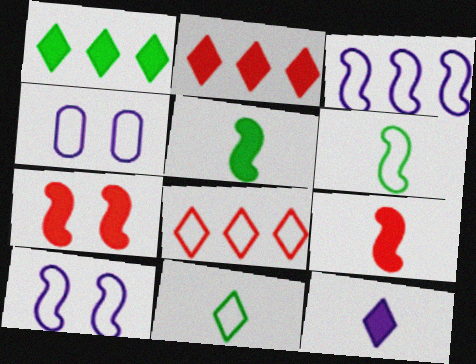[[4, 6, 8]]